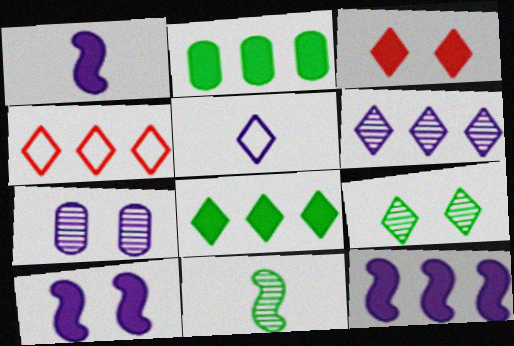[[1, 2, 3], 
[1, 10, 12], 
[4, 6, 8], 
[5, 7, 12]]